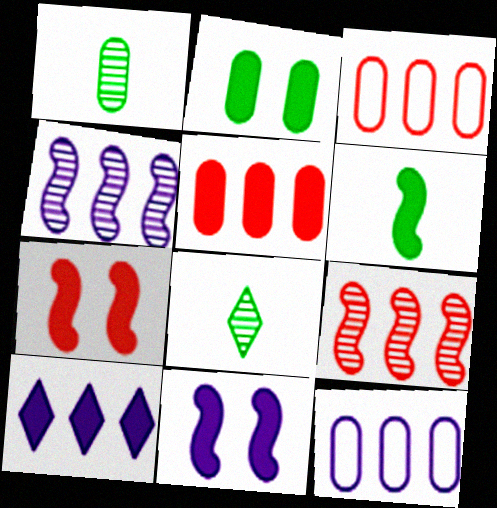[[3, 8, 11], 
[4, 10, 12], 
[7, 8, 12]]